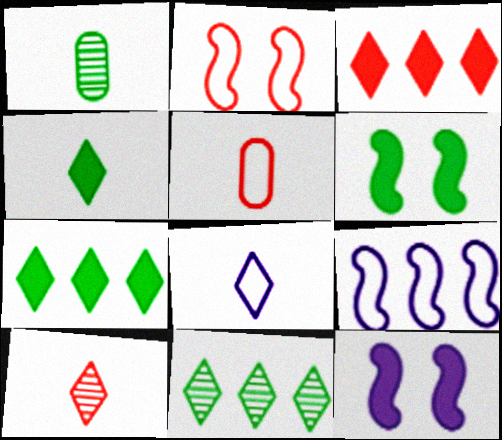[[4, 8, 10], 
[5, 11, 12]]